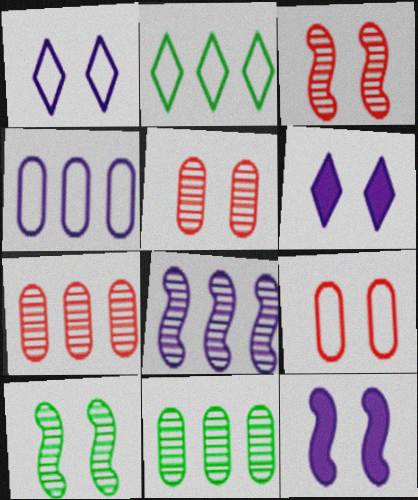[[6, 9, 10]]